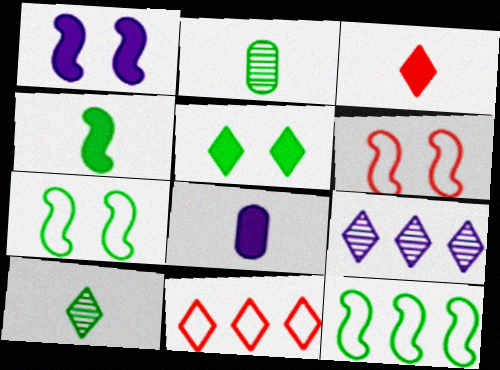[[1, 2, 11], 
[2, 5, 12], 
[3, 4, 8]]